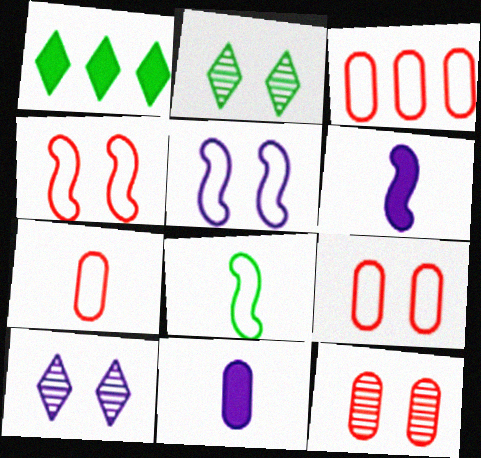[[2, 3, 6], 
[3, 7, 9]]